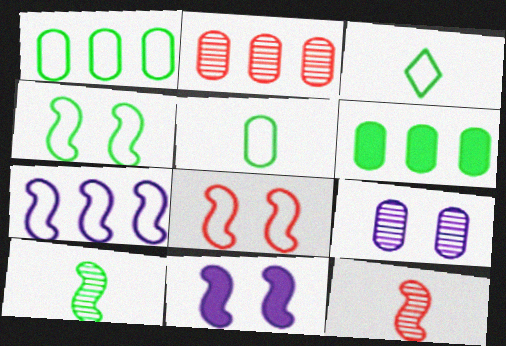[[1, 3, 4], 
[2, 3, 11]]